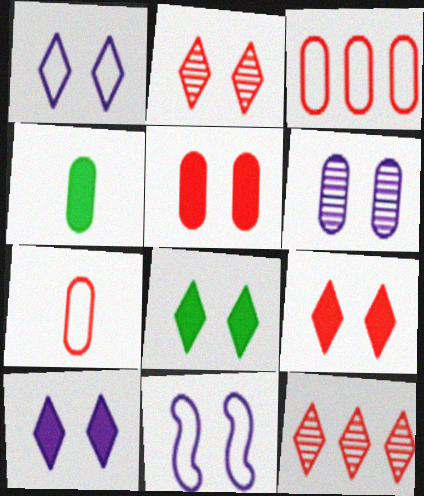[[1, 2, 8], 
[3, 4, 6], 
[4, 11, 12], 
[6, 10, 11], 
[8, 9, 10]]